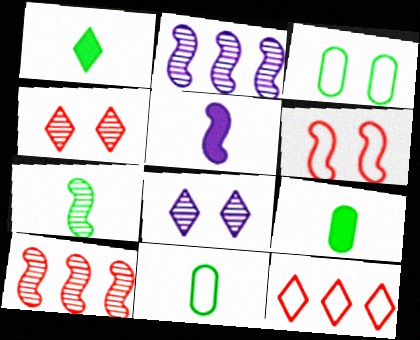[[1, 7, 11], 
[1, 8, 12]]